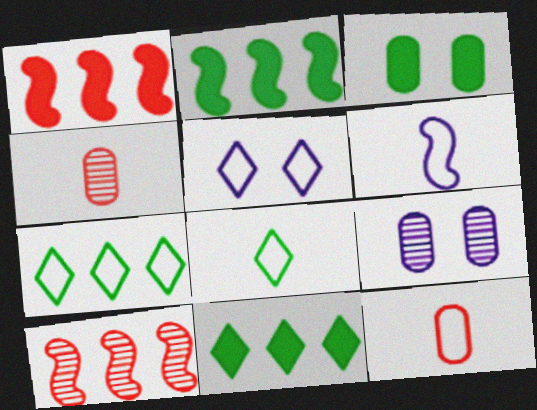[[1, 8, 9], 
[2, 4, 5], 
[6, 8, 12]]